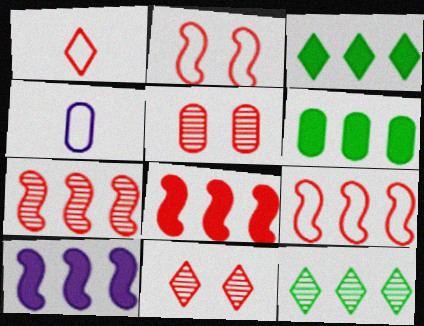[[1, 5, 8], 
[4, 5, 6], 
[7, 8, 9]]